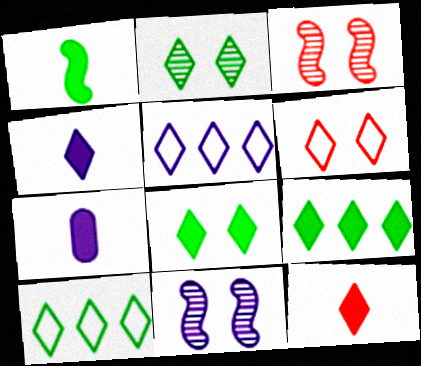[[1, 7, 12], 
[2, 5, 12], 
[3, 7, 10], 
[5, 7, 11]]